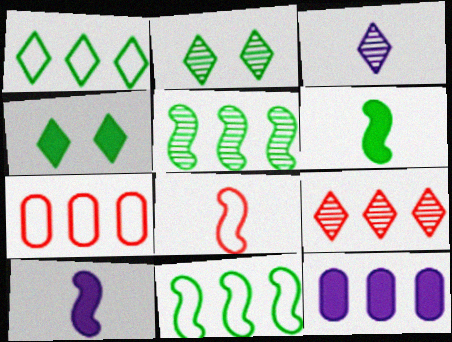[[2, 3, 9], 
[2, 7, 10], 
[2, 8, 12], 
[9, 11, 12]]